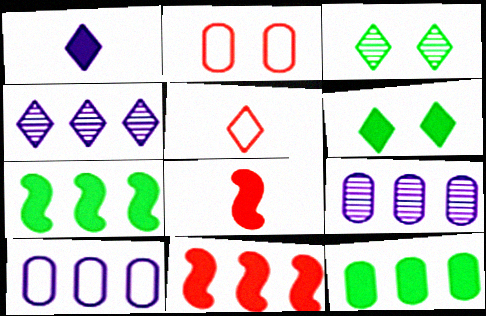[[3, 8, 10], 
[4, 5, 6]]